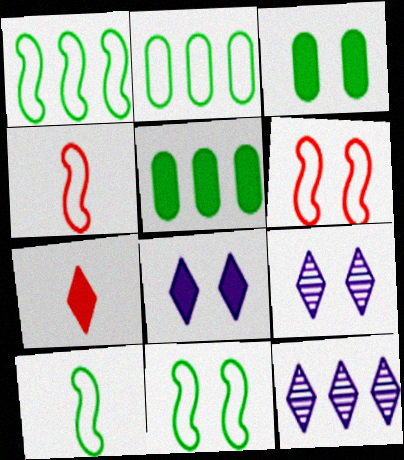[[1, 10, 11], 
[3, 4, 12], 
[3, 6, 9], 
[4, 5, 9]]